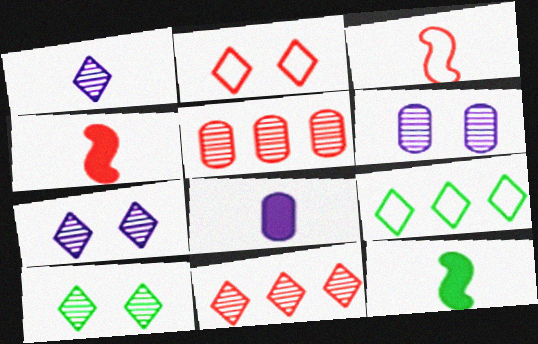[[1, 10, 11], 
[2, 4, 5], 
[4, 6, 9]]